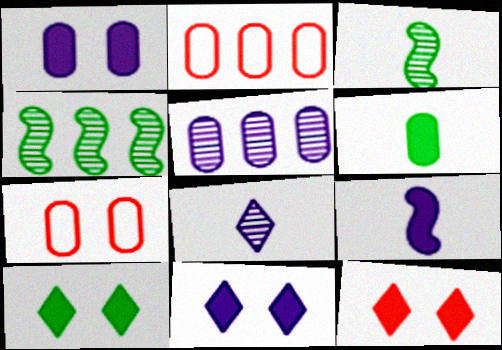[[2, 3, 11], 
[5, 6, 7], 
[10, 11, 12]]